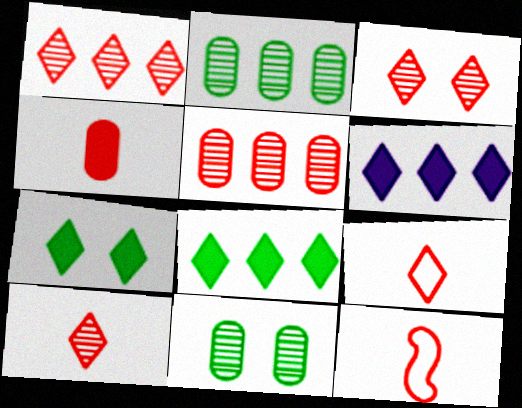[[1, 3, 10], 
[4, 10, 12], 
[6, 11, 12]]